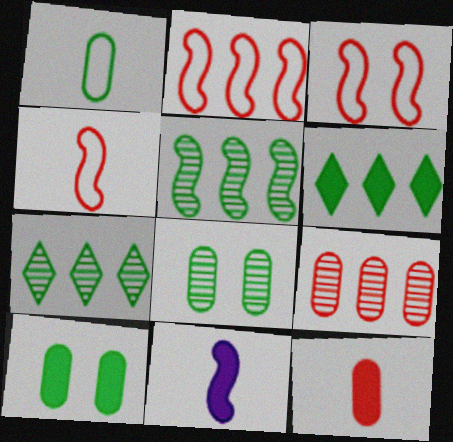[[2, 3, 4], 
[3, 5, 11]]